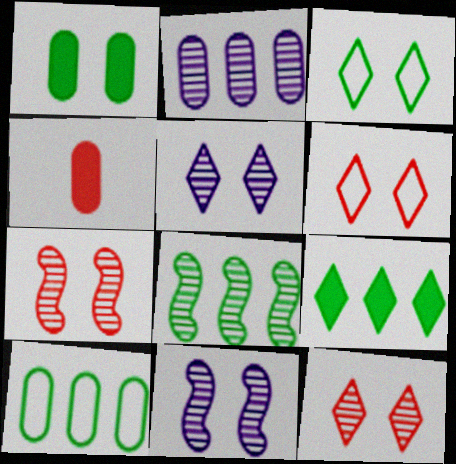[[1, 6, 11], 
[8, 9, 10]]